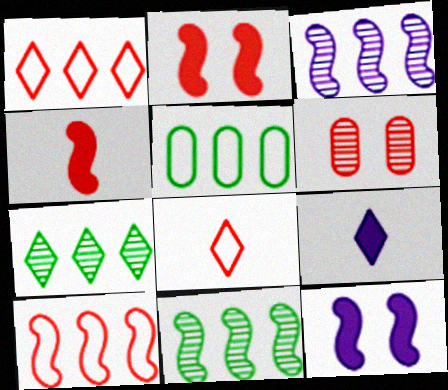[[1, 4, 6]]